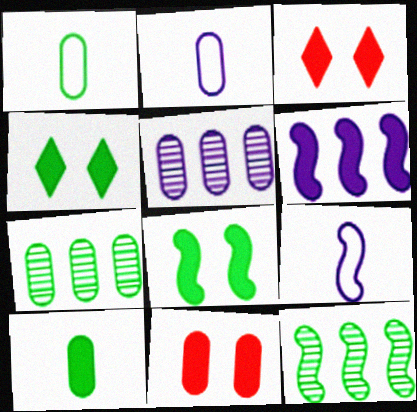[[1, 4, 12], 
[1, 5, 11], 
[2, 3, 12], 
[2, 7, 11], 
[3, 6, 10], 
[3, 7, 9]]